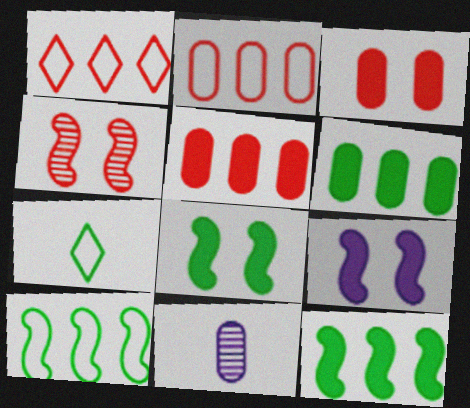[[1, 8, 11]]